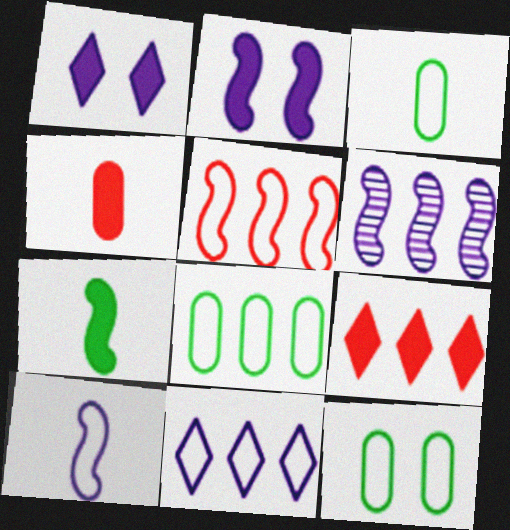[[2, 6, 10], 
[3, 8, 12], 
[5, 8, 11], 
[6, 8, 9]]